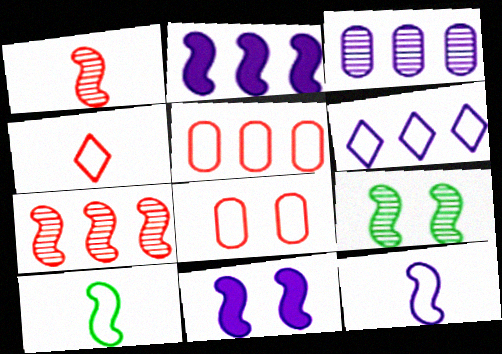[[2, 3, 6], 
[6, 8, 10], 
[7, 10, 11]]